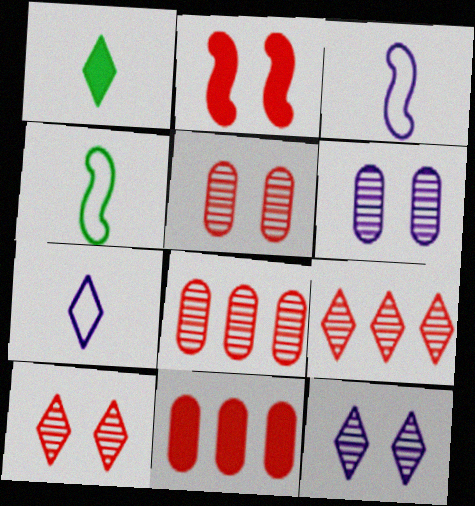[[4, 11, 12]]